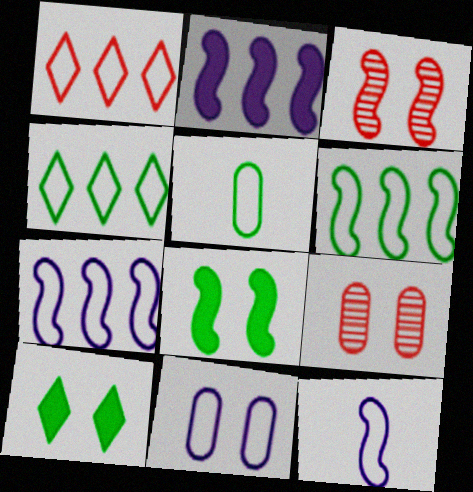[[3, 10, 11]]